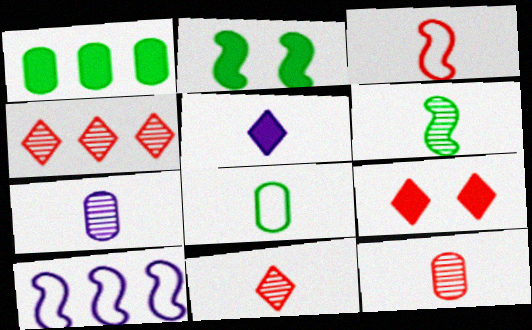[[1, 4, 10], 
[6, 7, 11]]